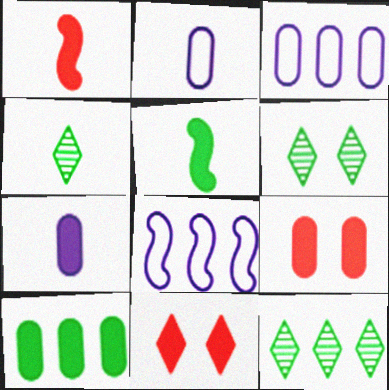[[1, 2, 4], 
[1, 3, 6], 
[4, 6, 12], 
[4, 8, 9], 
[7, 9, 10]]